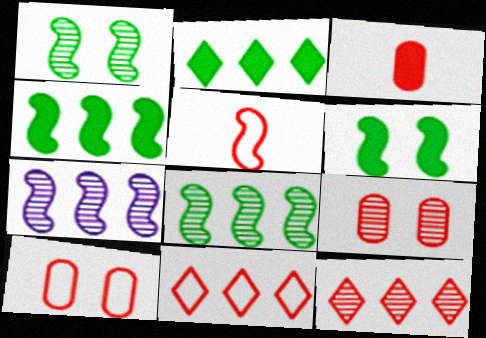[[5, 6, 7], 
[5, 10, 11]]